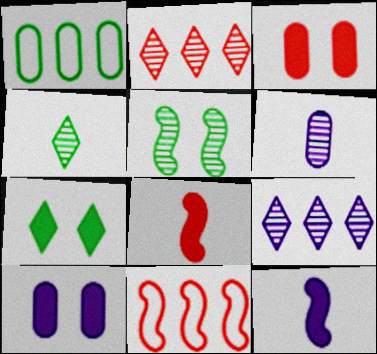[[1, 3, 6], 
[2, 5, 6], 
[4, 10, 11], 
[5, 11, 12], 
[6, 7, 11]]